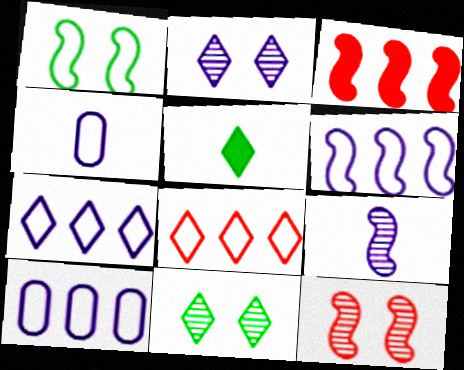[[1, 3, 9], 
[1, 4, 8], 
[2, 5, 8], 
[3, 4, 11], 
[5, 10, 12], 
[6, 7, 10]]